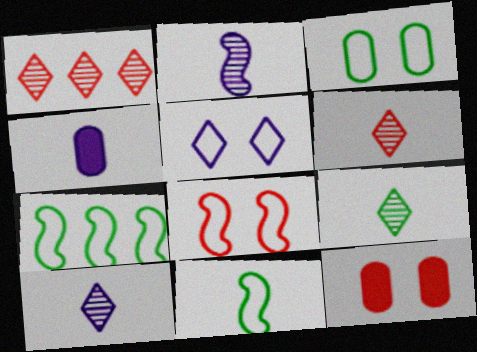[[3, 5, 8], 
[4, 6, 11], 
[6, 9, 10], 
[7, 10, 12]]